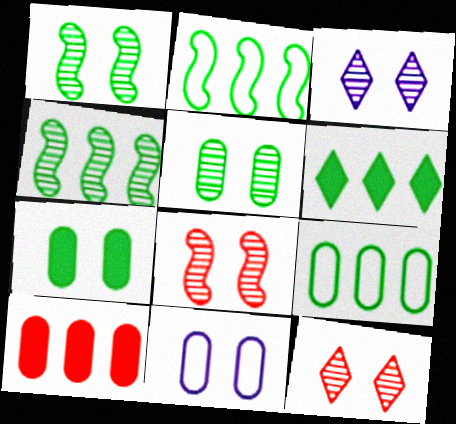[[3, 5, 8], 
[4, 6, 9]]